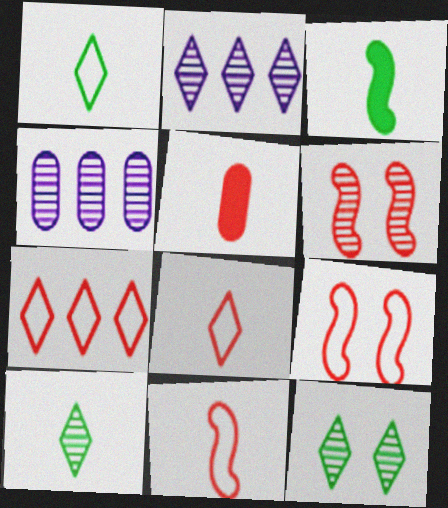[[4, 6, 10], 
[5, 6, 7]]